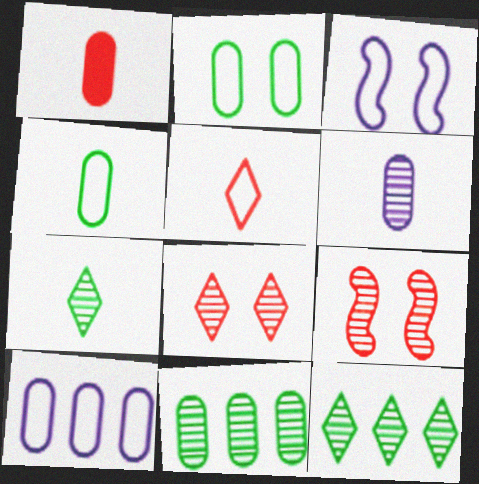[[1, 3, 12], 
[1, 4, 6], 
[6, 9, 12]]